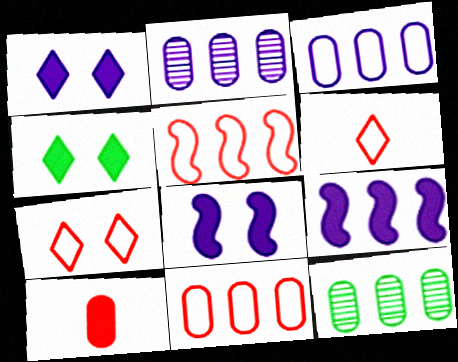[[4, 9, 10], 
[6, 8, 12]]